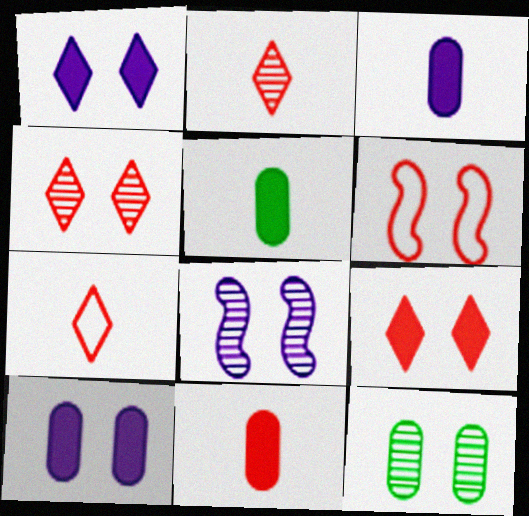[[1, 6, 12], 
[3, 5, 11], 
[4, 8, 12]]